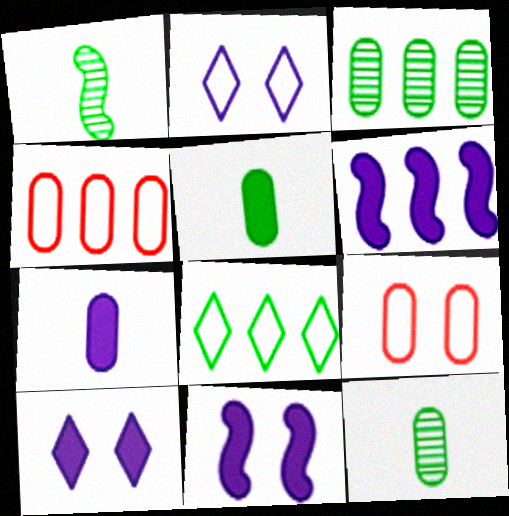[[1, 4, 10], 
[3, 7, 9], 
[6, 7, 10]]